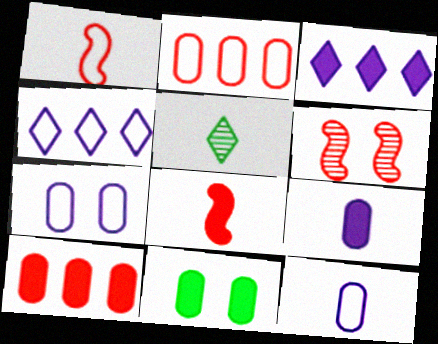[[1, 5, 9], 
[3, 8, 11], 
[5, 8, 12], 
[9, 10, 11]]